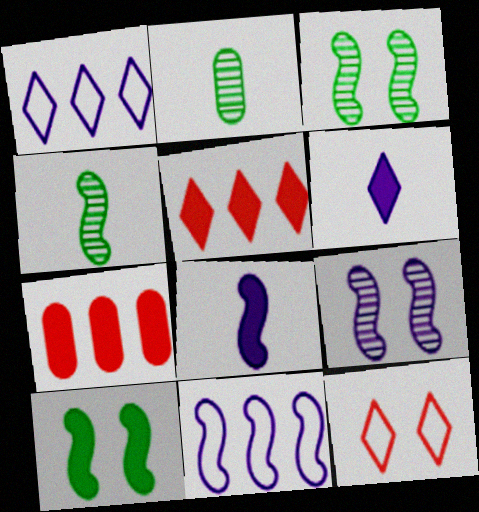[[6, 7, 10], 
[8, 9, 11]]